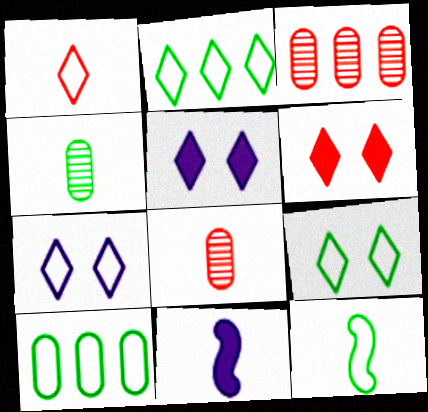[[1, 2, 7], 
[1, 4, 11], 
[3, 5, 12], 
[3, 9, 11], 
[9, 10, 12]]